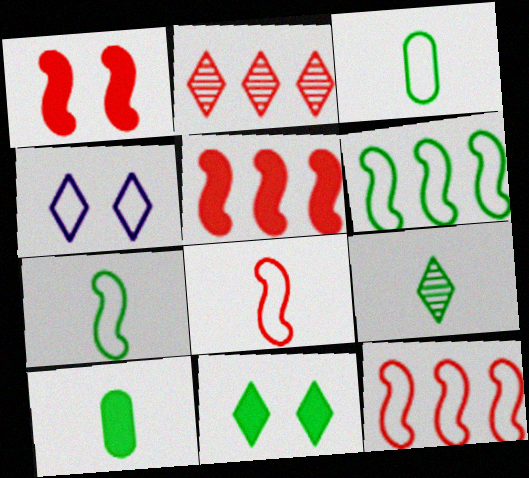[[3, 4, 12], 
[7, 9, 10]]